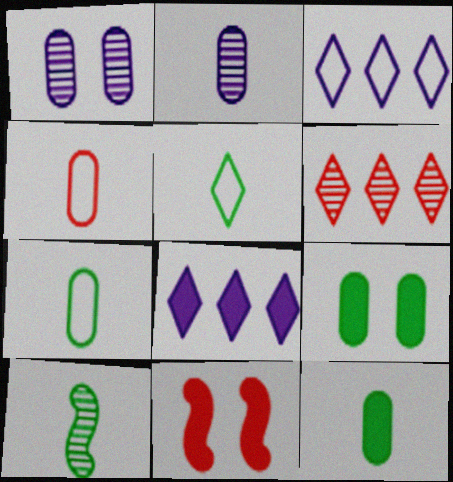[[1, 6, 10], 
[2, 4, 12], 
[4, 6, 11], 
[5, 10, 12], 
[8, 11, 12]]